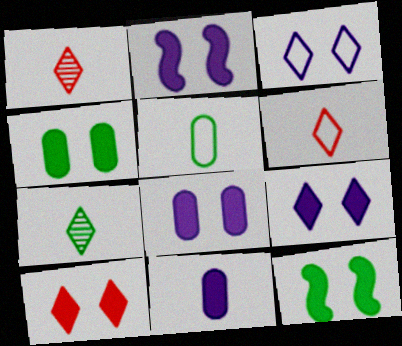[[2, 4, 10], 
[2, 8, 9], 
[8, 10, 12]]